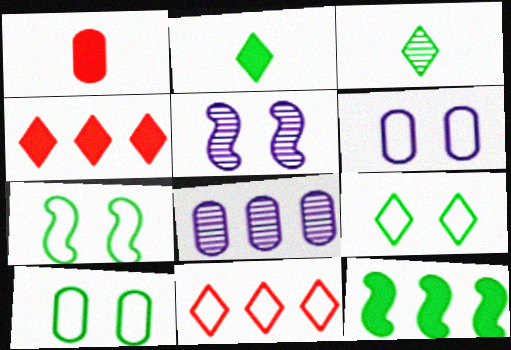[[1, 8, 10], 
[3, 10, 12], 
[7, 9, 10], 
[8, 11, 12]]